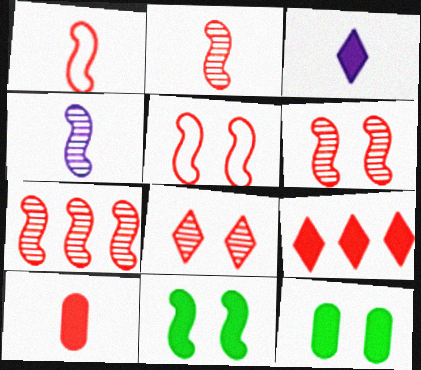[[2, 6, 7]]